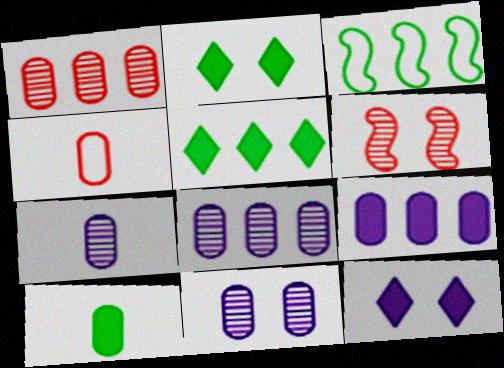[[4, 7, 10], 
[7, 8, 11]]